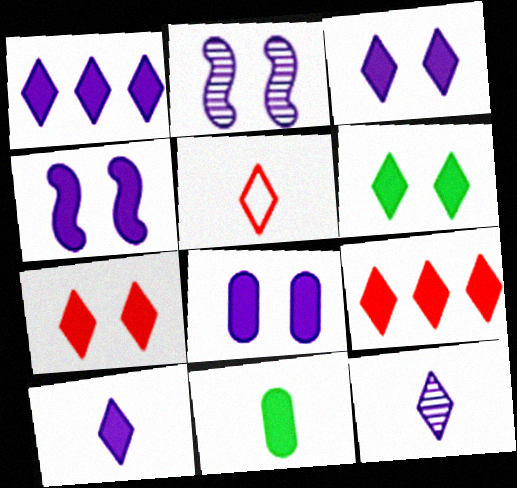[[1, 3, 10], 
[3, 4, 8], 
[3, 6, 7], 
[4, 9, 11], 
[6, 9, 10]]